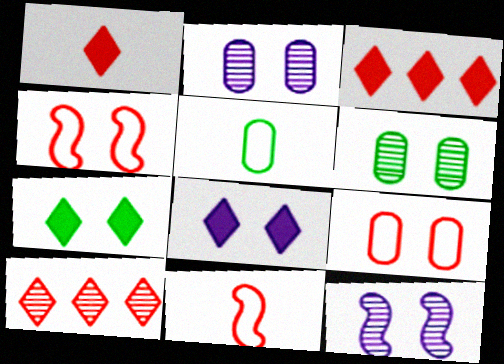[[2, 4, 7], 
[3, 5, 12], 
[4, 6, 8], 
[7, 9, 12]]